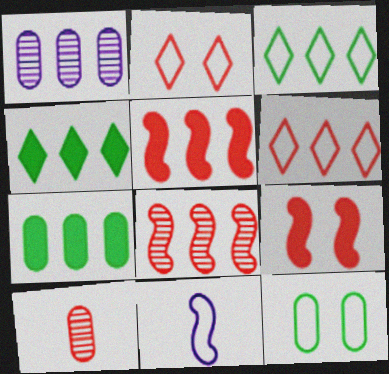[[1, 3, 5], 
[2, 5, 10], 
[6, 9, 10], 
[6, 11, 12]]